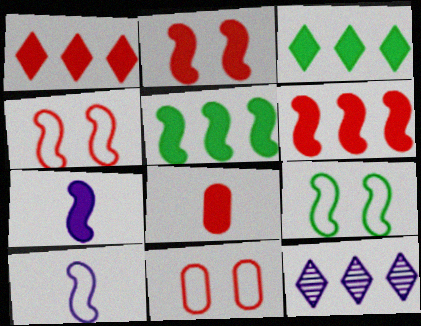[[1, 2, 8], 
[2, 5, 7], 
[8, 9, 12]]